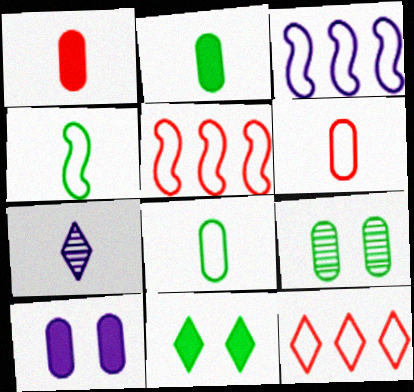[[1, 4, 7], 
[3, 7, 10], 
[7, 11, 12]]